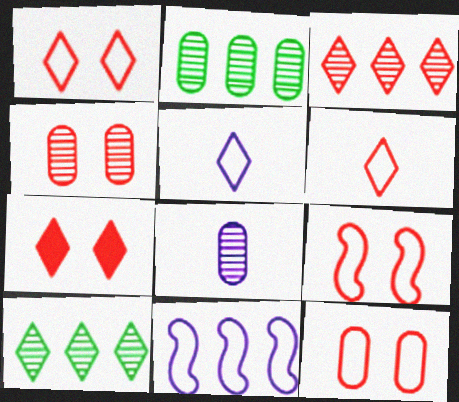[[1, 9, 12], 
[2, 4, 8], 
[3, 6, 7], 
[4, 7, 9], 
[5, 7, 10]]